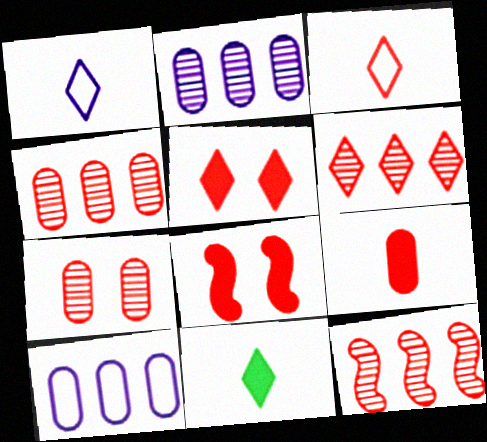[[3, 4, 8], 
[3, 5, 6], 
[4, 6, 12]]